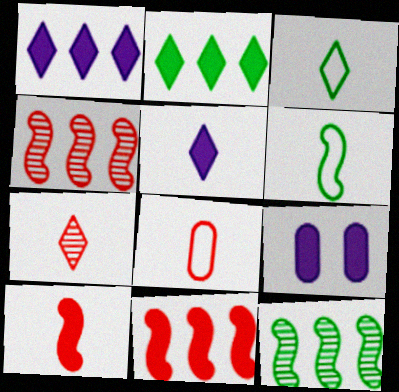[[2, 9, 10], 
[3, 4, 9], 
[3, 5, 7], 
[7, 8, 10]]